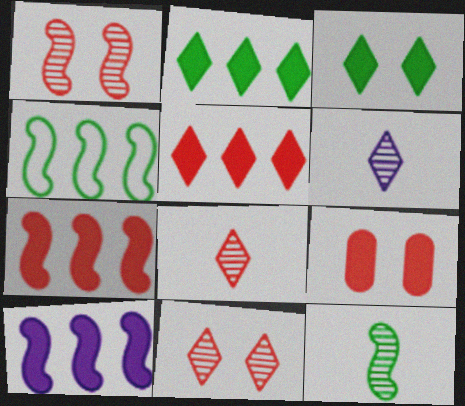[[4, 6, 9]]